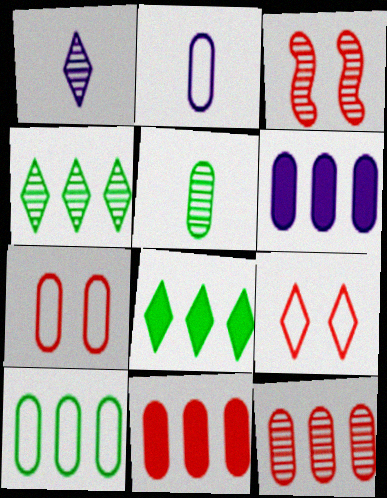[[1, 8, 9], 
[2, 3, 8], 
[2, 7, 10], 
[5, 6, 7], 
[6, 10, 12]]